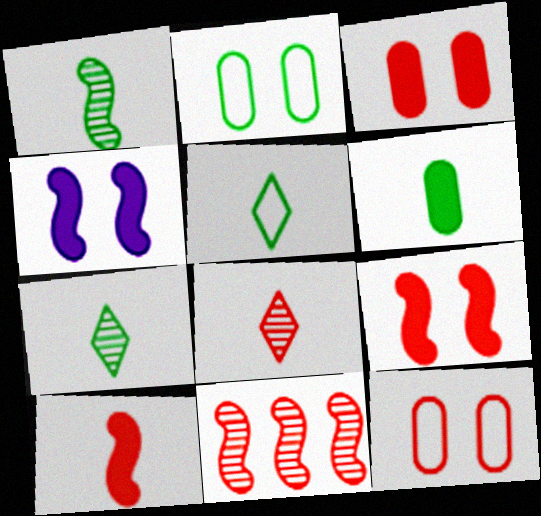[[1, 5, 6]]